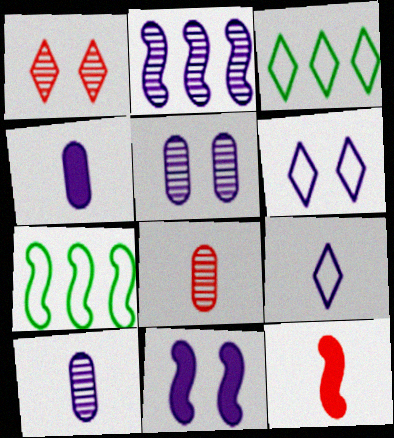[[1, 4, 7], 
[2, 4, 6], 
[3, 5, 12], 
[3, 8, 11], 
[5, 6, 11]]